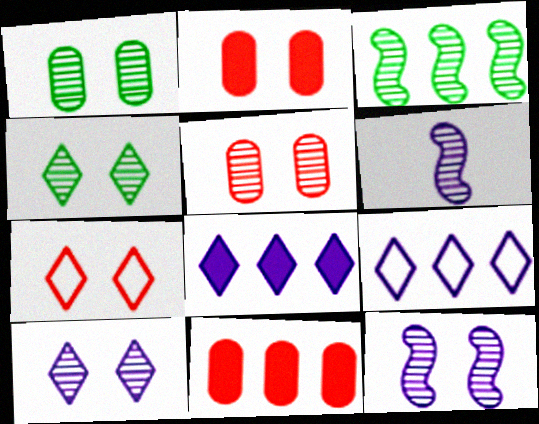[[3, 9, 11], 
[4, 5, 12]]